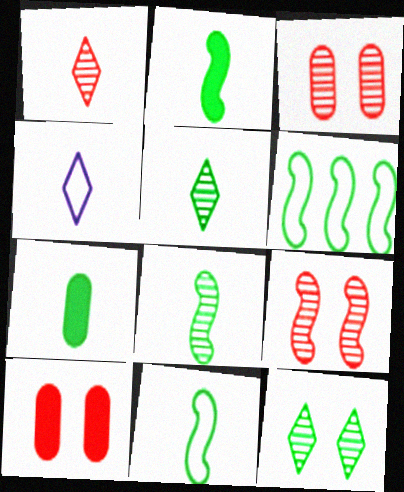[[2, 8, 11], 
[5, 7, 11], 
[6, 7, 12]]